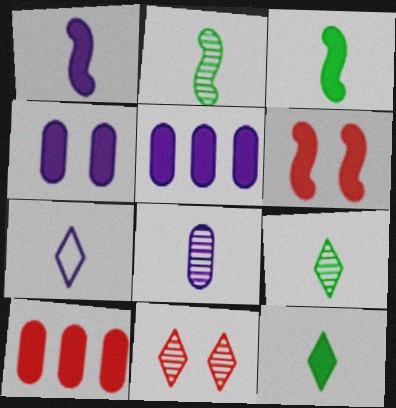[[1, 7, 8], 
[5, 6, 12]]